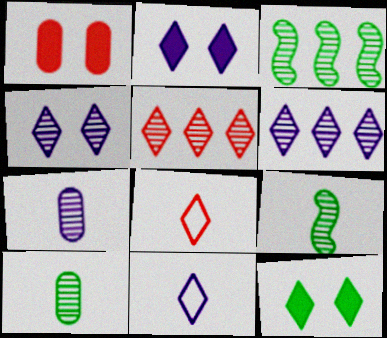[[1, 3, 11], 
[2, 6, 11], 
[5, 11, 12], 
[6, 8, 12]]